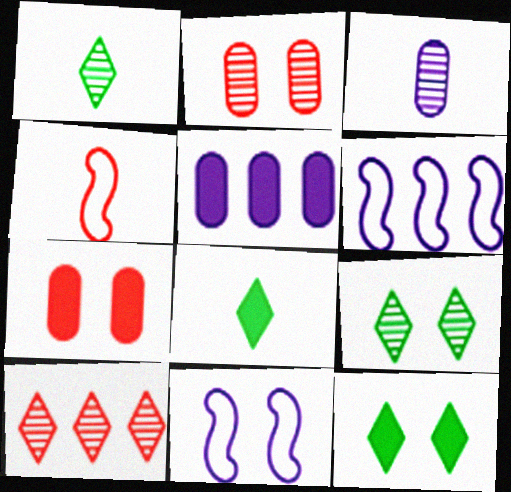[[1, 6, 7], 
[2, 6, 8], 
[2, 11, 12], 
[3, 4, 8], 
[4, 5, 9], 
[4, 7, 10], 
[7, 9, 11]]